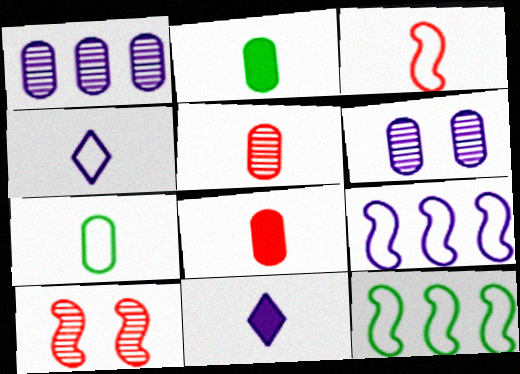[[3, 4, 7], 
[6, 9, 11]]